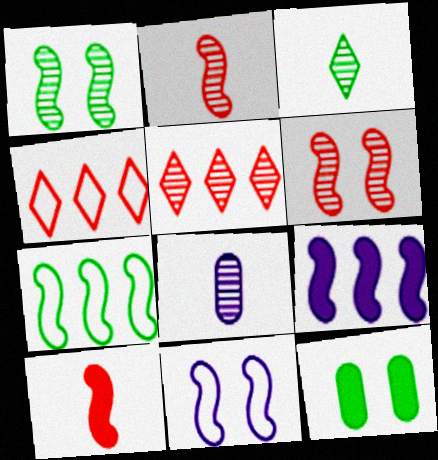[[1, 5, 8], 
[2, 3, 8], 
[3, 7, 12]]